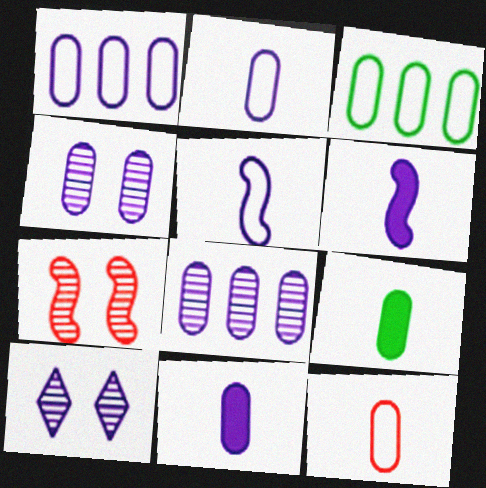[[1, 4, 11], 
[1, 6, 10]]